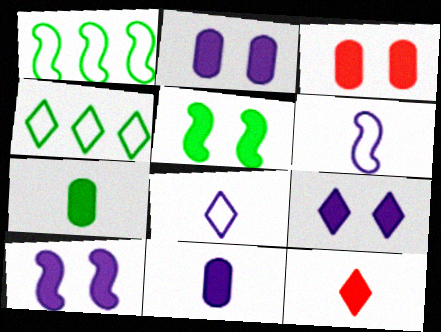[[2, 9, 10], 
[3, 5, 9]]